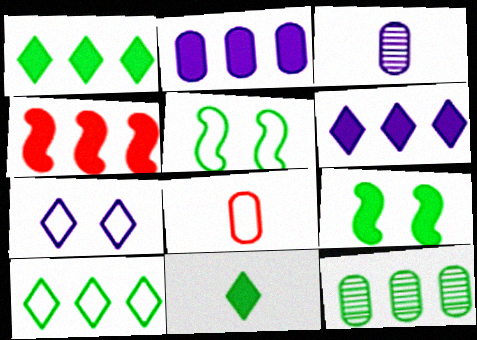[[1, 2, 4], 
[5, 11, 12]]